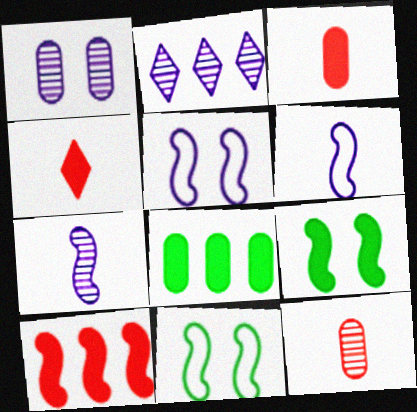[[1, 2, 7], 
[2, 3, 11], 
[7, 10, 11]]